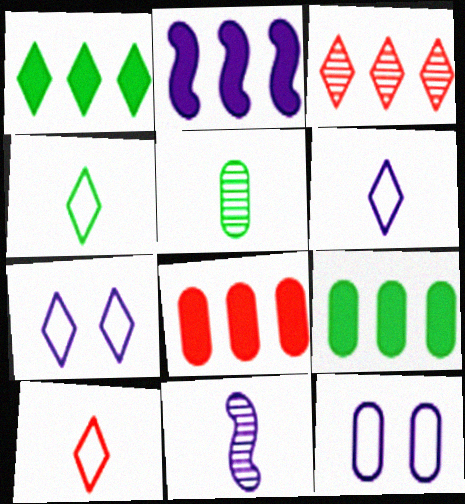[[1, 2, 8], 
[4, 6, 10], 
[5, 8, 12]]